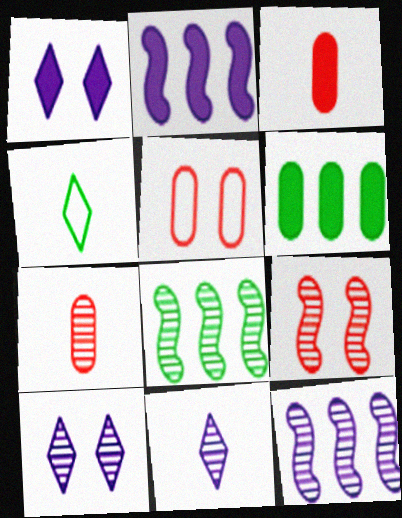[[7, 8, 10]]